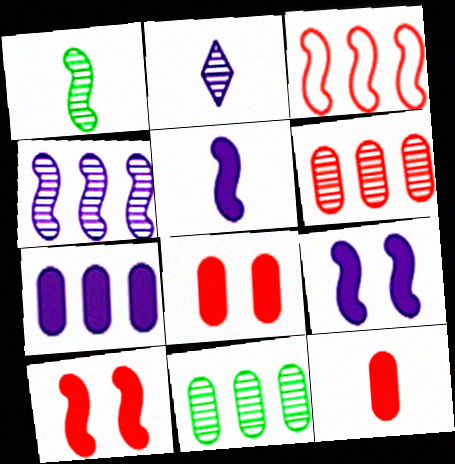[[1, 3, 9]]